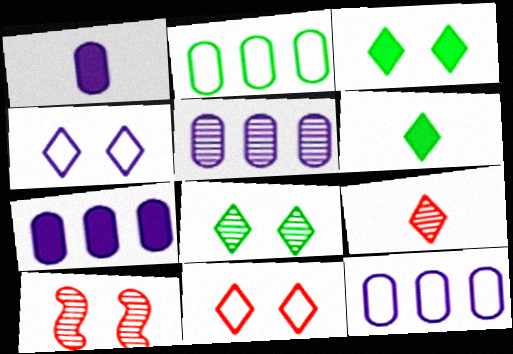[[5, 7, 12], 
[6, 10, 12]]